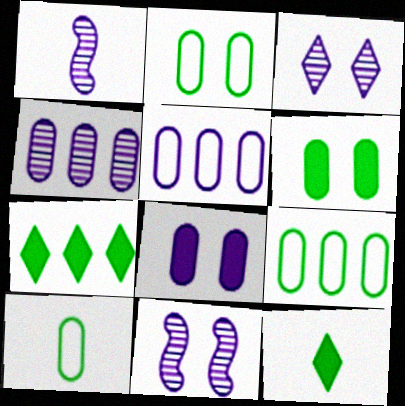[[1, 3, 4], 
[2, 9, 10]]